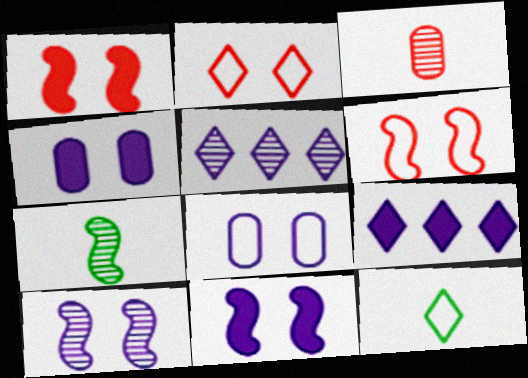[]